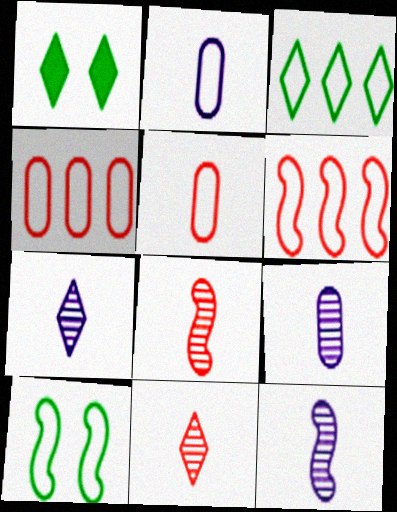[[1, 4, 12], 
[1, 6, 9], 
[7, 9, 12]]